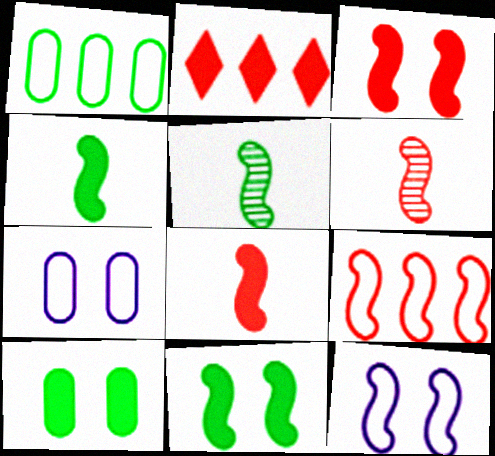[[2, 5, 7], 
[3, 6, 9]]